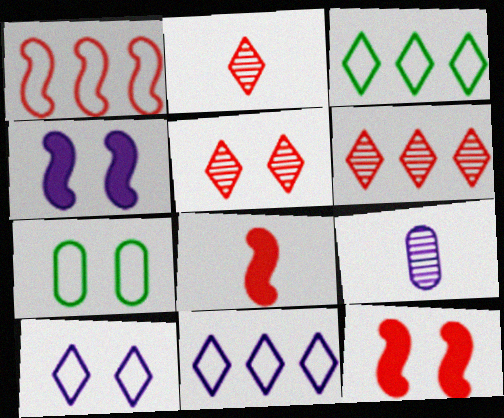[[2, 5, 6], 
[3, 9, 12], 
[4, 5, 7], 
[4, 9, 11]]